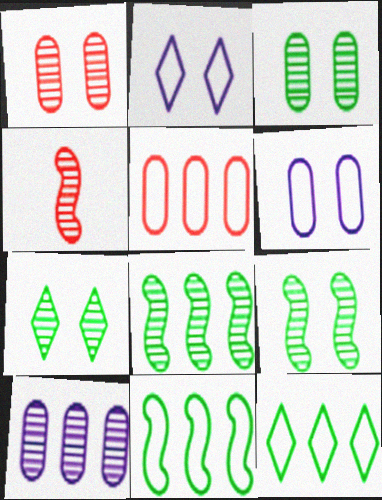[[3, 7, 9], 
[4, 7, 10]]